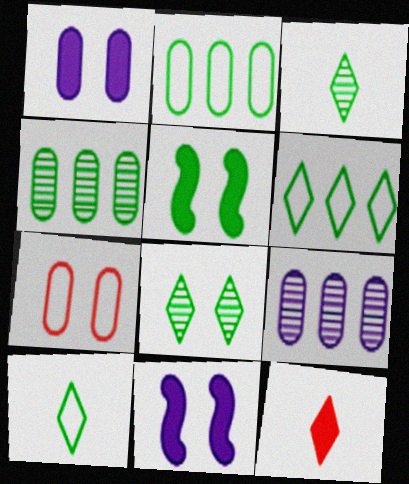[[2, 3, 5], 
[4, 5, 10], 
[7, 8, 11]]